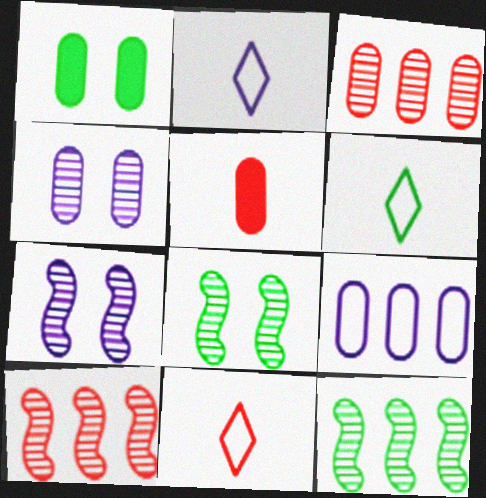[[1, 2, 10], 
[1, 6, 12], 
[2, 6, 11]]